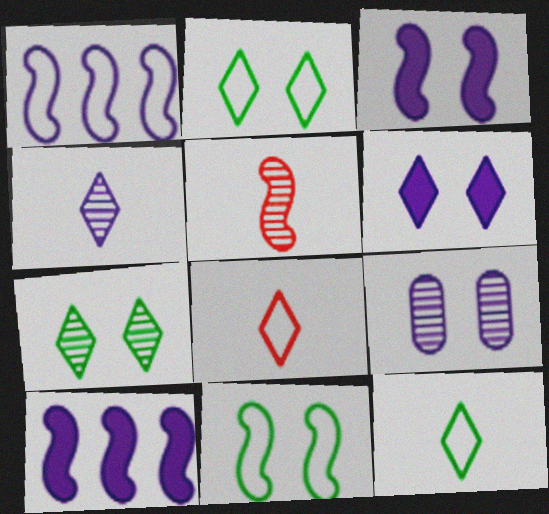[[5, 10, 11]]